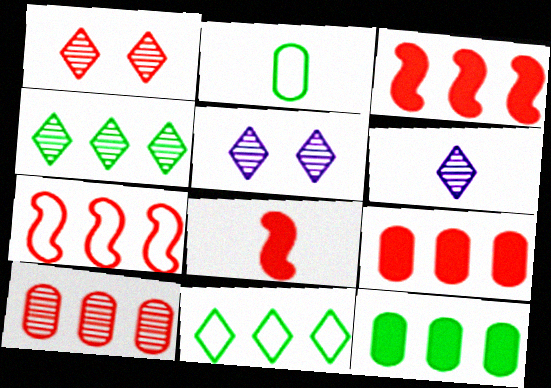[[1, 4, 6], 
[2, 3, 5], 
[2, 6, 8]]